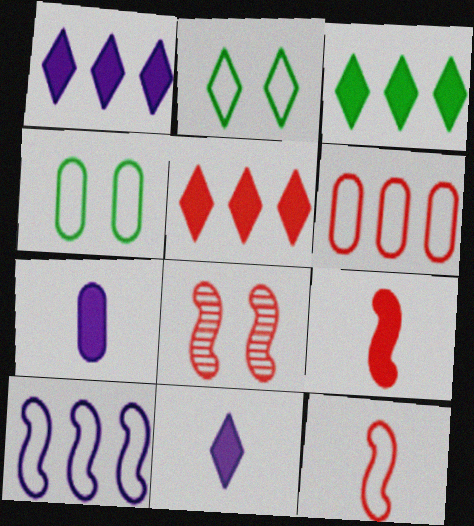[[1, 3, 5]]